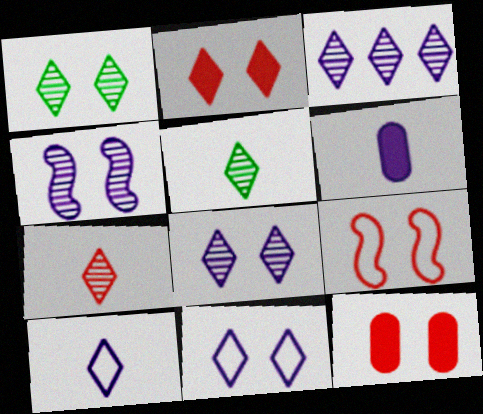[[1, 2, 11], 
[1, 3, 7]]